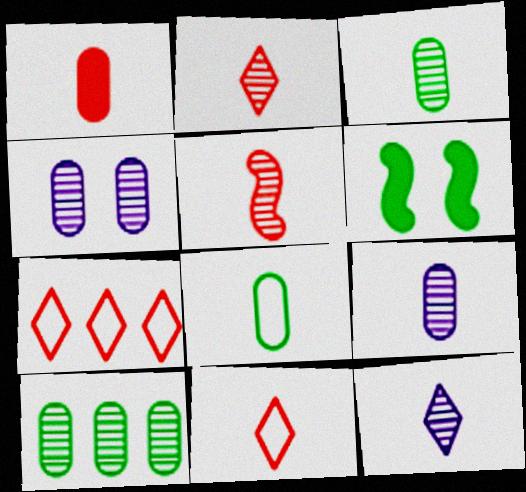[[1, 5, 11], 
[1, 8, 9], 
[3, 5, 12], 
[6, 7, 9]]